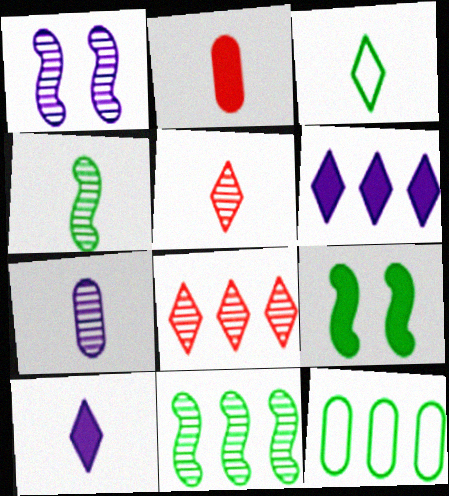[[2, 6, 9], 
[3, 5, 10], 
[4, 5, 7]]